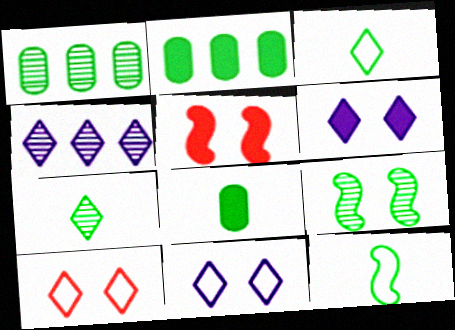[[1, 7, 9], 
[2, 3, 9], 
[7, 8, 12]]